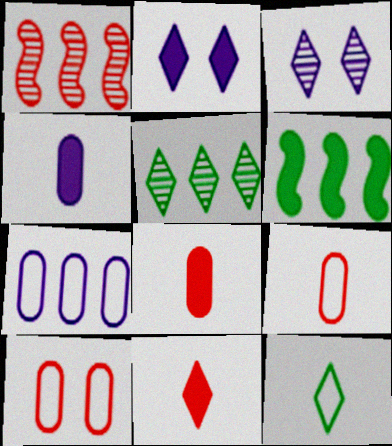[[1, 10, 11], 
[2, 6, 8], 
[3, 6, 9]]